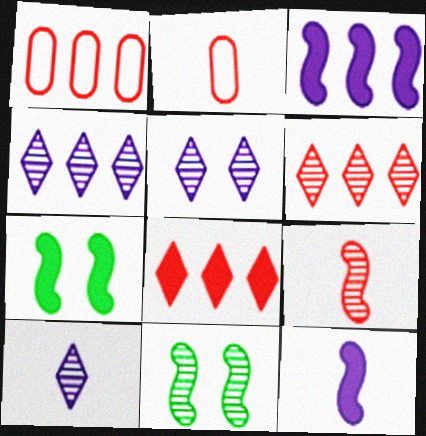[[1, 7, 10], 
[2, 4, 7], 
[4, 5, 10]]